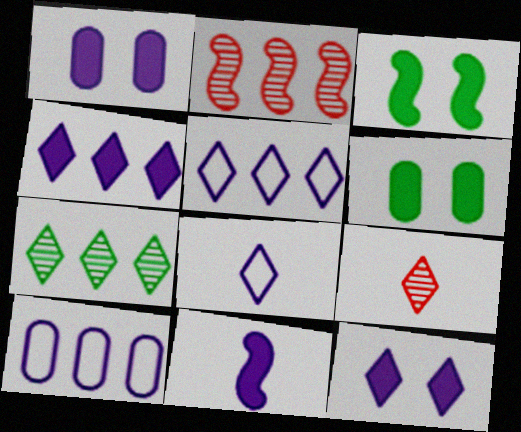[[1, 4, 11], 
[2, 6, 8], 
[3, 9, 10]]